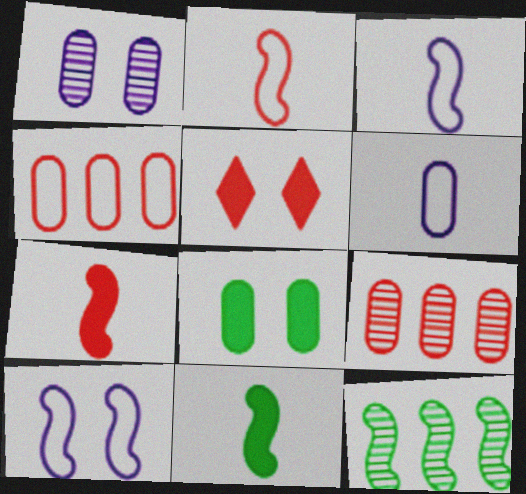[[2, 5, 9], 
[5, 6, 12], 
[6, 8, 9], 
[7, 10, 12]]